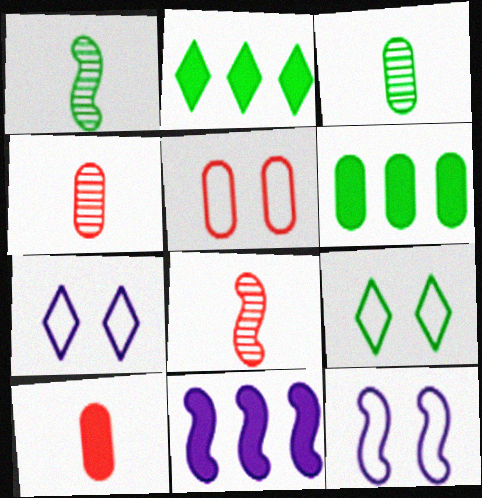[[1, 6, 9], 
[2, 4, 12], 
[4, 9, 11], 
[5, 9, 12], 
[6, 7, 8]]